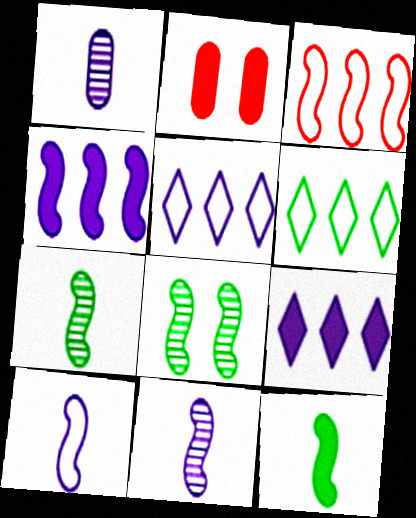[[2, 5, 7], 
[2, 6, 11], 
[2, 9, 12]]